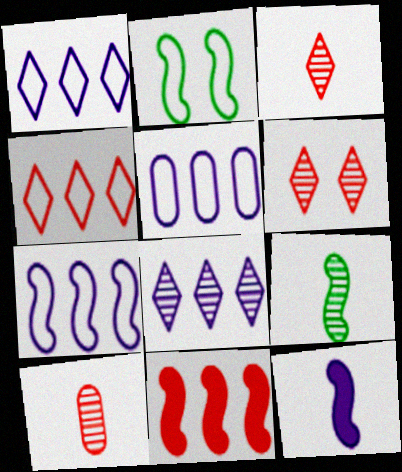[[1, 5, 7]]